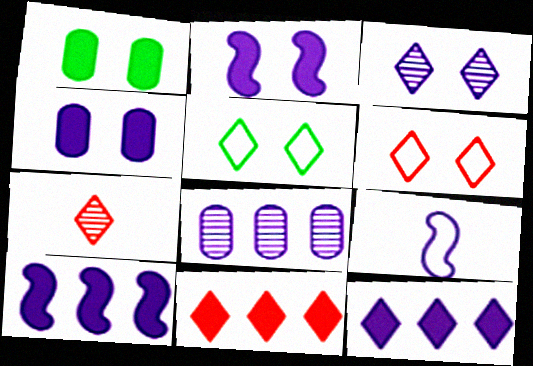[[5, 7, 12], 
[6, 7, 11]]